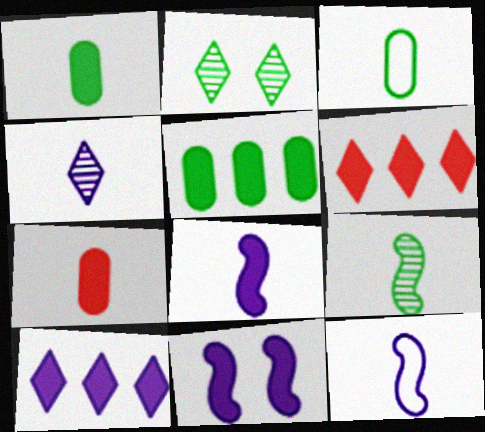[[1, 6, 11]]